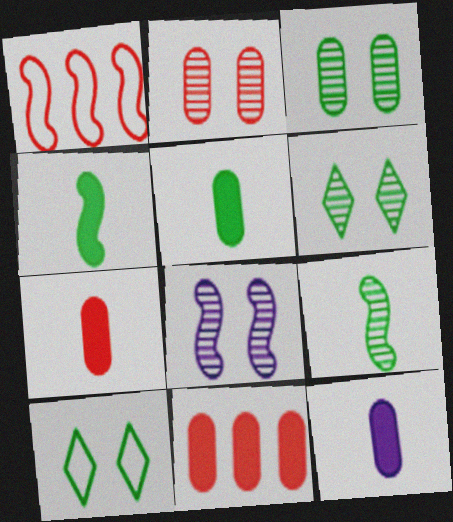[[1, 4, 8], 
[1, 6, 12], 
[2, 6, 8], 
[5, 7, 12]]